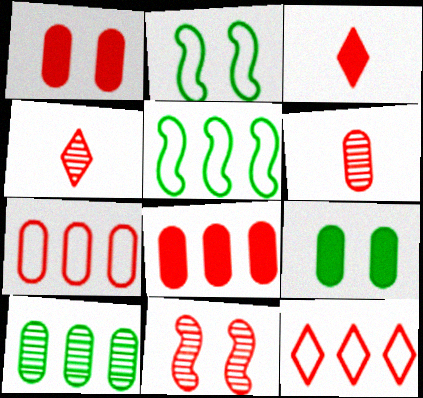[[1, 6, 7], 
[3, 7, 11]]